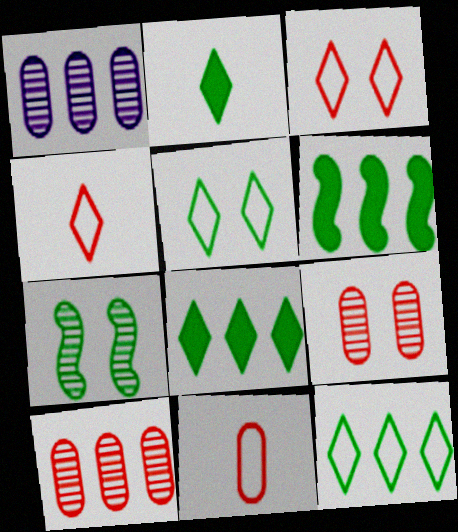[]